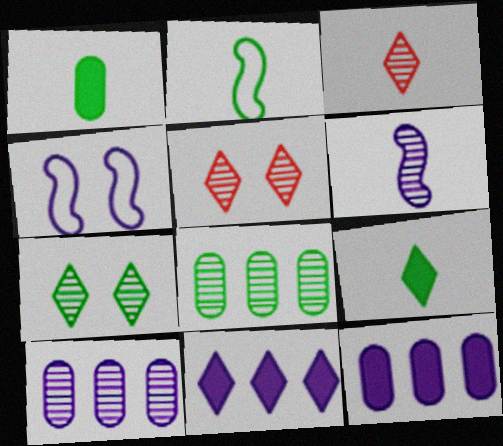[[2, 5, 12], 
[5, 6, 8]]